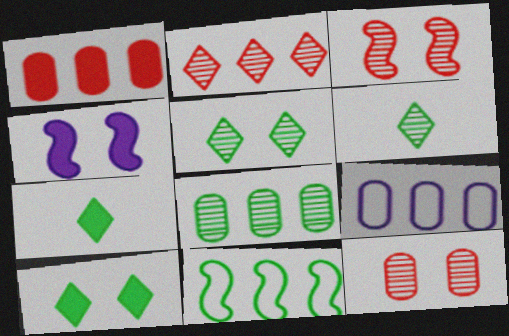[[1, 4, 7], 
[1, 8, 9], 
[3, 7, 9]]